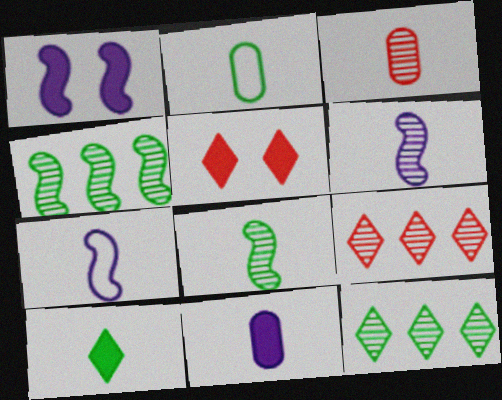[[1, 2, 9], 
[2, 3, 11], 
[2, 8, 10], 
[3, 7, 10]]